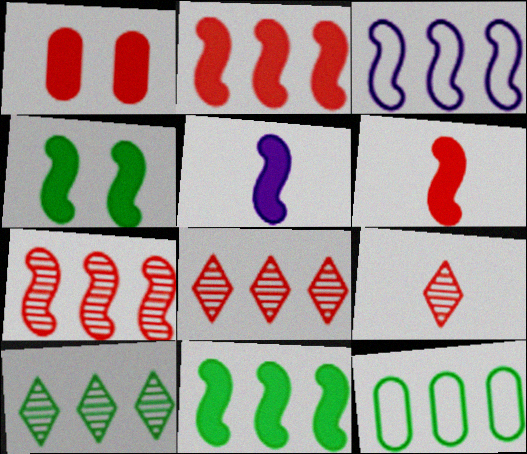[[2, 4, 5], 
[3, 7, 11], 
[10, 11, 12]]